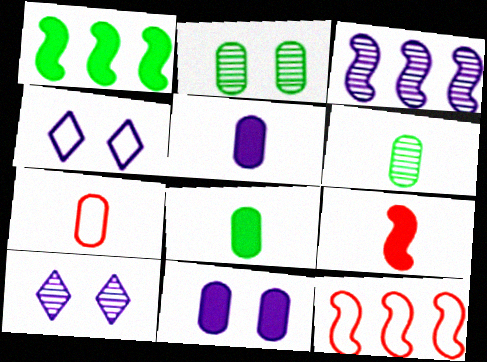[[1, 3, 12], 
[1, 7, 10], 
[3, 4, 5], 
[5, 6, 7], 
[8, 10, 12]]